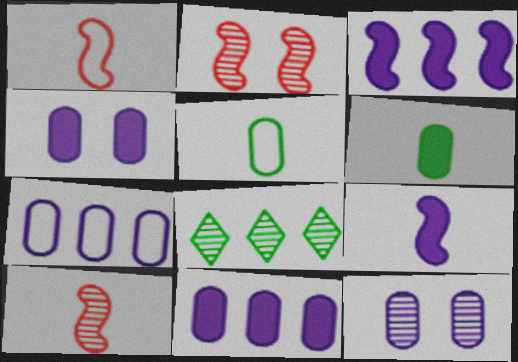[[1, 4, 8], 
[8, 10, 12]]